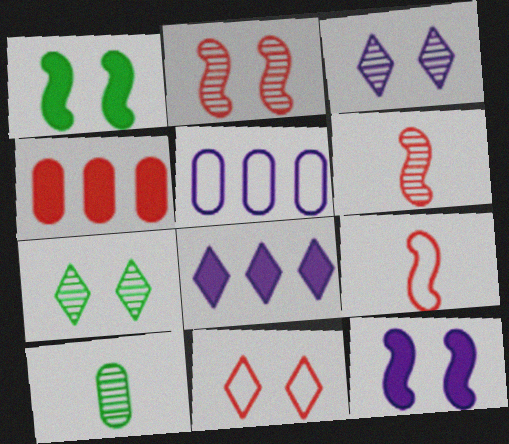[[4, 6, 11]]